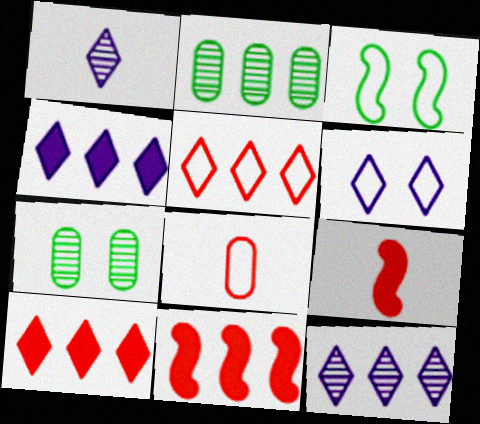[[1, 4, 6], 
[2, 6, 9]]